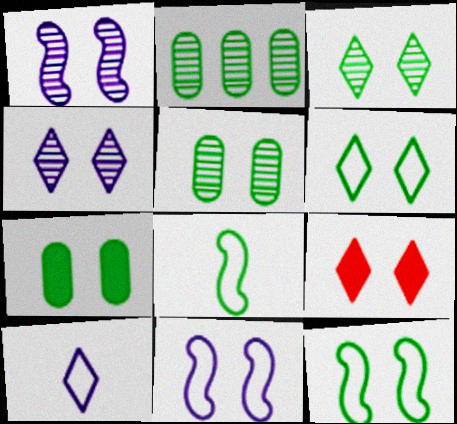[[3, 7, 12], 
[4, 6, 9], 
[5, 9, 11]]